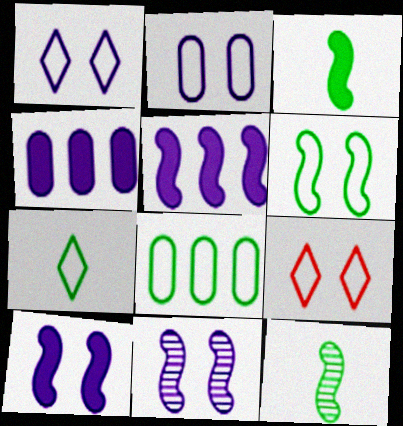[[2, 6, 9], 
[4, 9, 12], 
[6, 7, 8]]